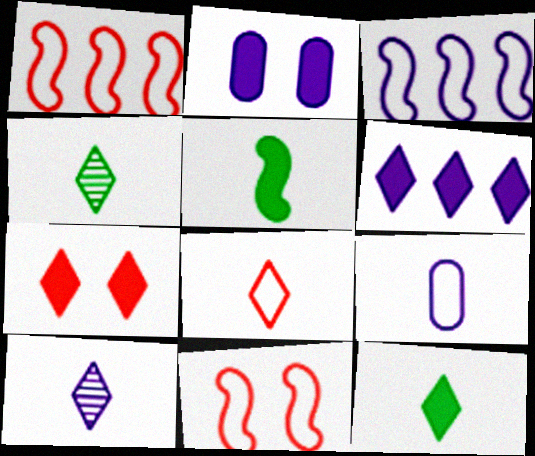[[1, 2, 4], 
[2, 3, 10], 
[6, 7, 12], 
[8, 10, 12]]